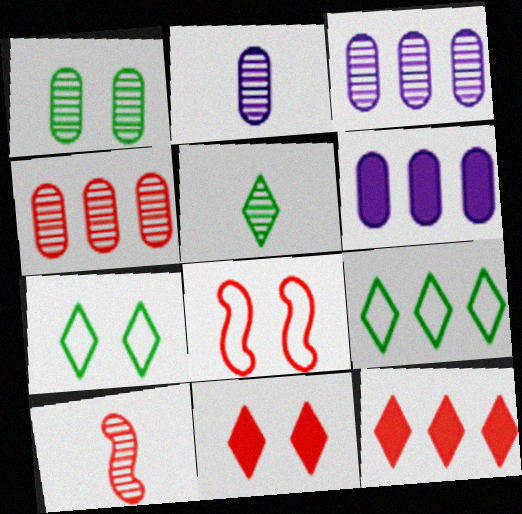[[1, 2, 4], 
[2, 5, 10], 
[5, 6, 8], 
[6, 7, 10]]